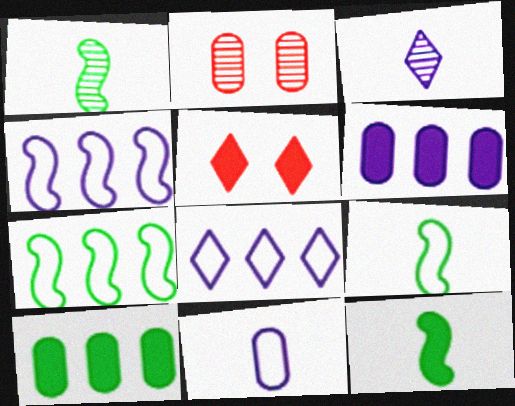[[1, 9, 12], 
[2, 8, 12], 
[2, 10, 11], 
[5, 6, 12]]